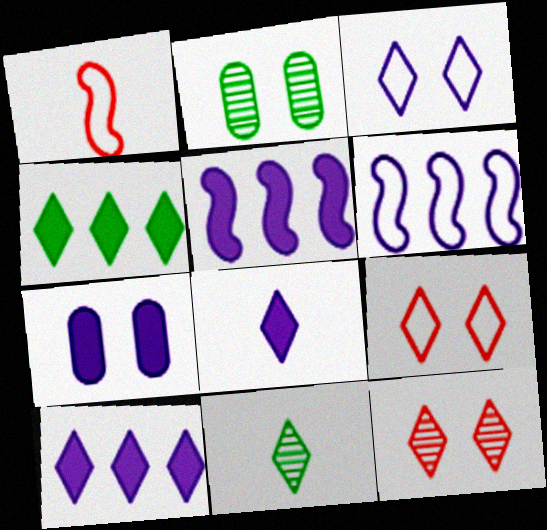[[1, 2, 10], 
[5, 7, 8], 
[9, 10, 11]]